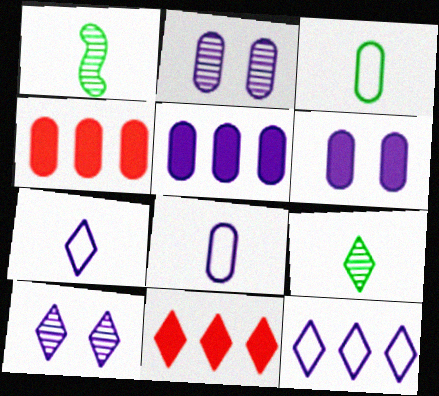[[2, 3, 4], 
[2, 5, 8]]